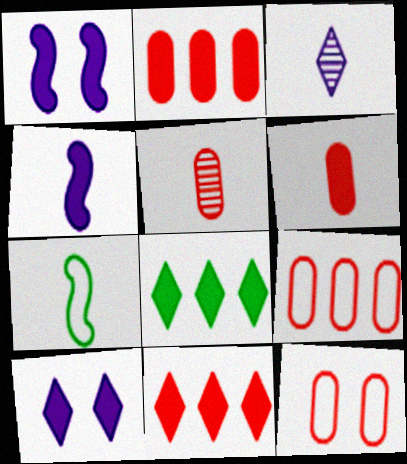[[1, 6, 8], 
[2, 5, 12], 
[3, 6, 7]]